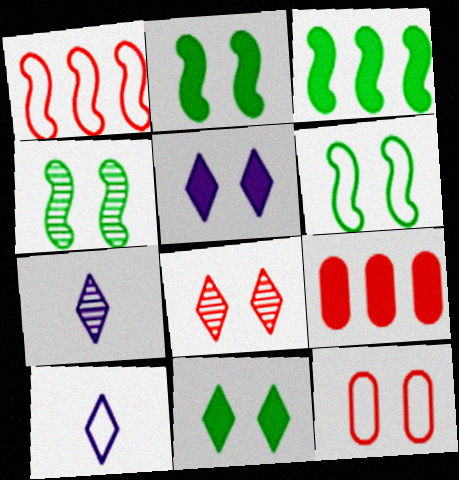[[2, 4, 6], 
[3, 7, 12], 
[4, 5, 12], 
[4, 9, 10], 
[6, 7, 9]]